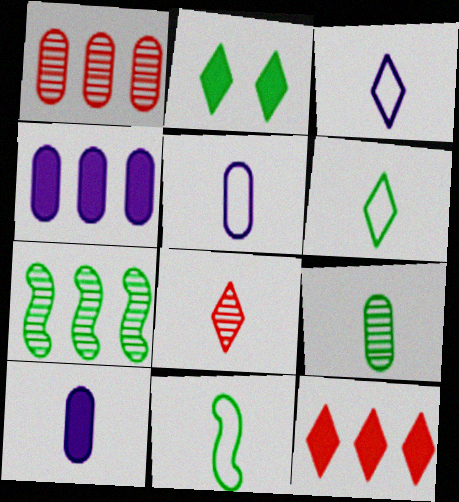[[8, 10, 11]]